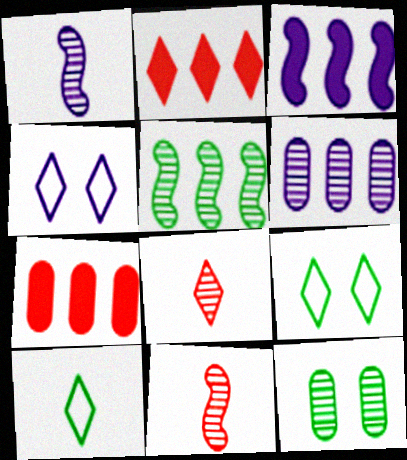[[1, 7, 9]]